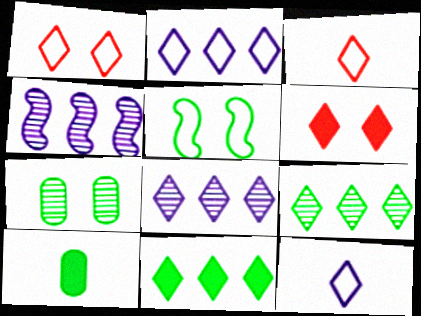[[1, 4, 10], 
[5, 9, 10], 
[6, 9, 12]]